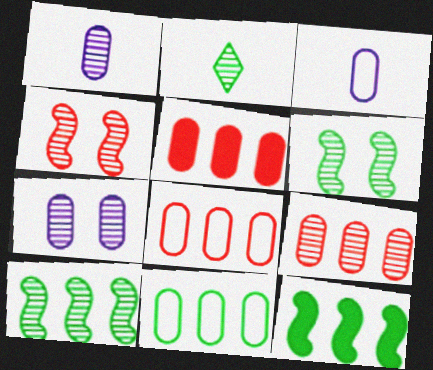[[5, 8, 9]]